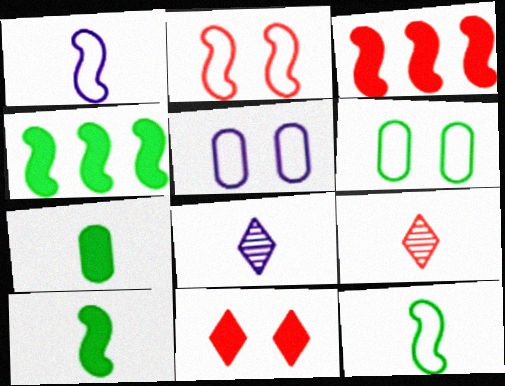[[1, 7, 9], 
[3, 6, 8], 
[4, 5, 9]]